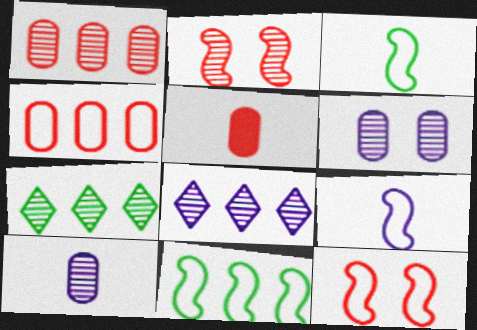[[2, 7, 10], 
[9, 11, 12]]